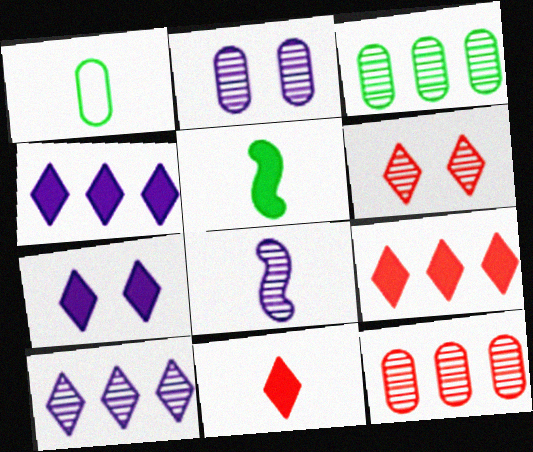[[1, 8, 11], 
[2, 8, 10], 
[3, 6, 8]]